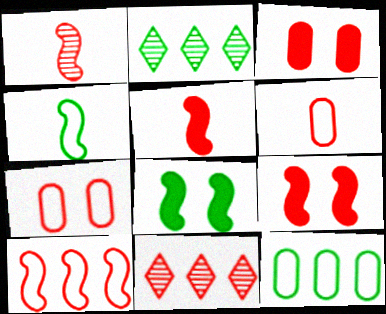[[1, 9, 10], 
[5, 7, 11], 
[6, 9, 11]]